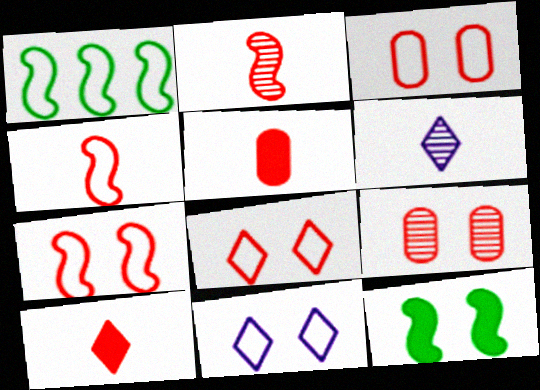[[3, 7, 8], 
[9, 11, 12]]